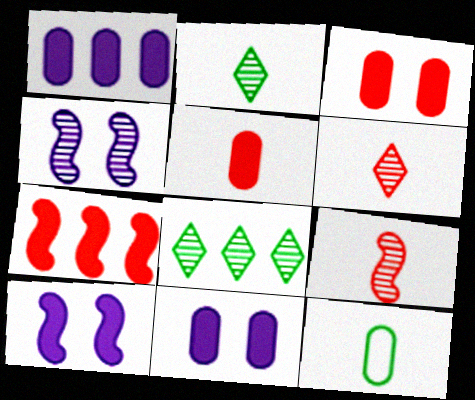[]